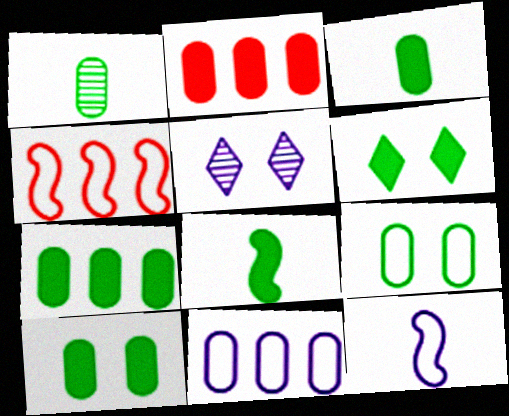[[1, 7, 9], 
[3, 4, 5], 
[3, 7, 10], 
[6, 7, 8]]